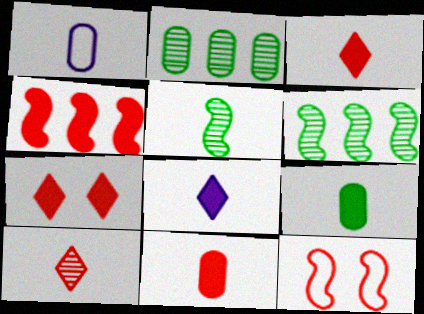[[1, 3, 5], 
[1, 6, 7], 
[2, 8, 12], 
[4, 7, 11]]